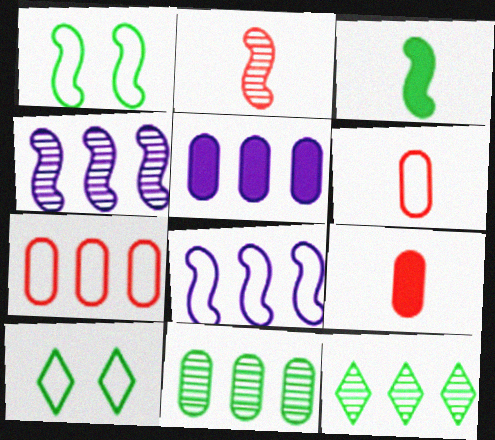[[2, 5, 10], 
[3, 10, 11], 
[4, 9, 10], 
[5, 7, 11], 
[6, 8, 10]]